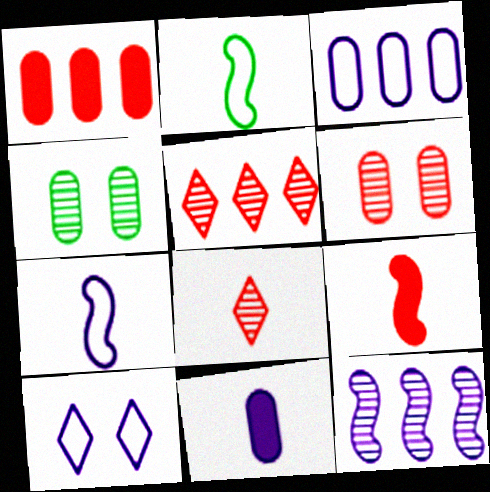[[2, 8, 11], 
[3, 7, 10], 
[4, 8, 12], 
[10, 11, 12]]